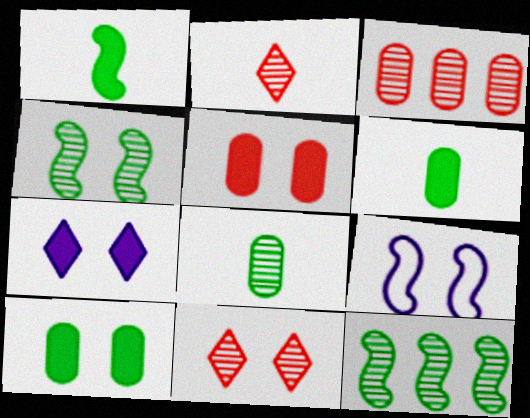[[9, 10, 11]]